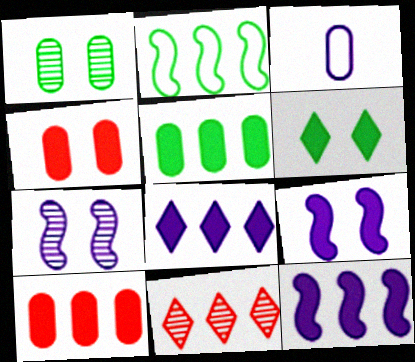[[1, 3, 10], 
[3, 7, 8], 
[4, 6, 9]]